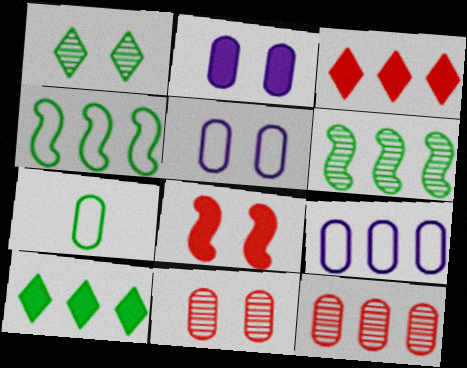[[1, 5, 8], 
[2, 7, 12], 
[3, 6, 9]]